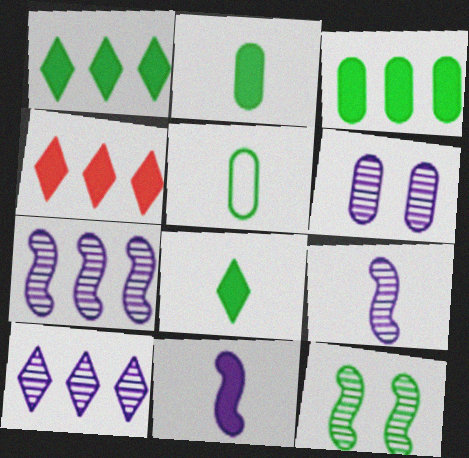[[1, 5, 12], 
[6, 9, 10]]